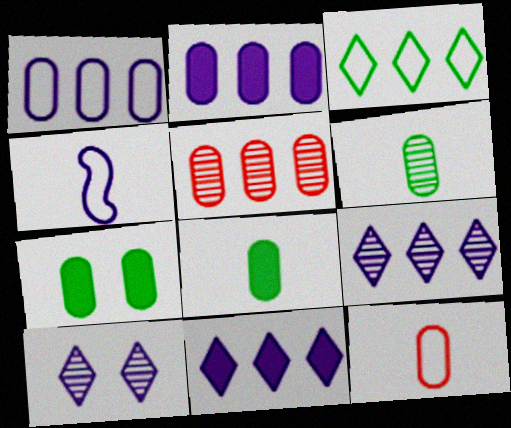[[2, 4, 10]]